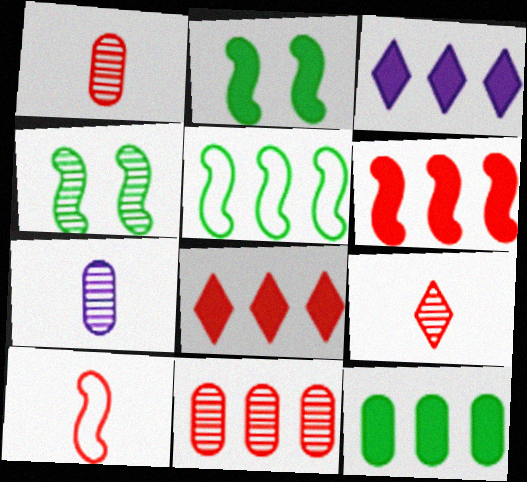[[3, 5, 11], 
[3, 6, 12]]